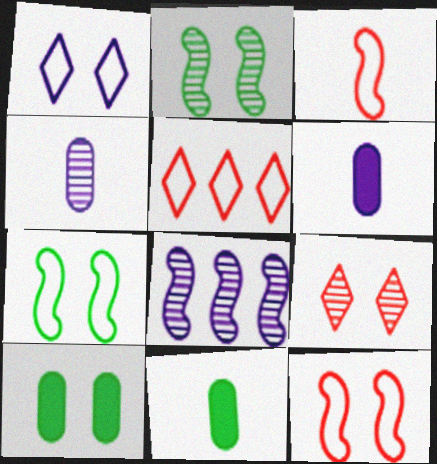[[1, 6, 8], 
[2, 5, 6]]